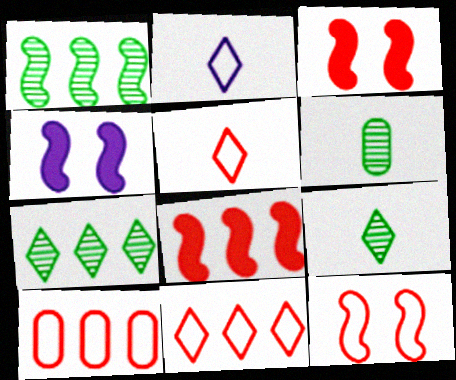[[4, 6, 11], 
[4, 9, 10], 
[5, 10, 12]]